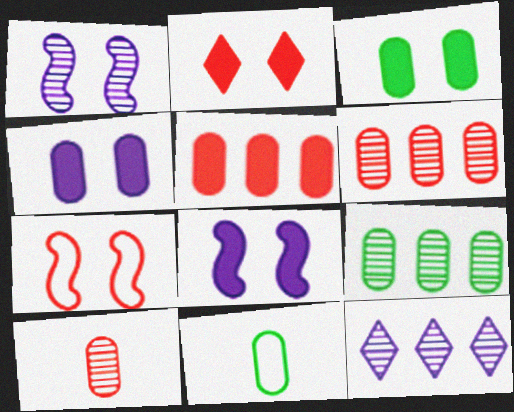[[2, 3, 8], 
[3, 9, 11], 
[4, 6, 11]]